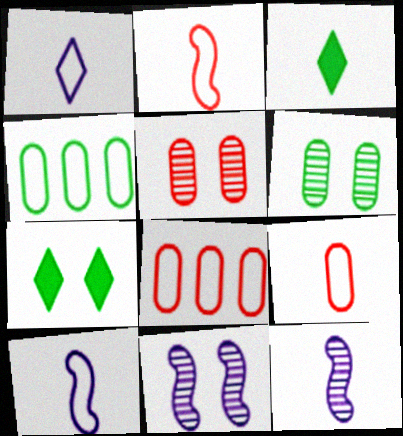[[3, 8, 11], 
[3, 9, 12], 
[7, 8, 12]]